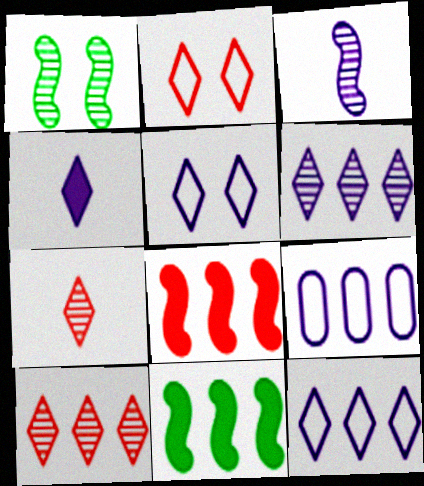[[4, 5, 6], 
[9, 10, 11]]